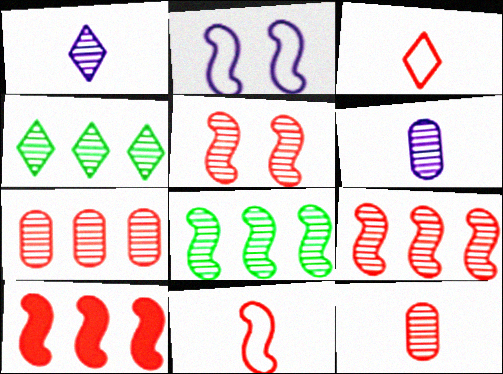[[4, 5, 6], 
[5, 10, 11]]